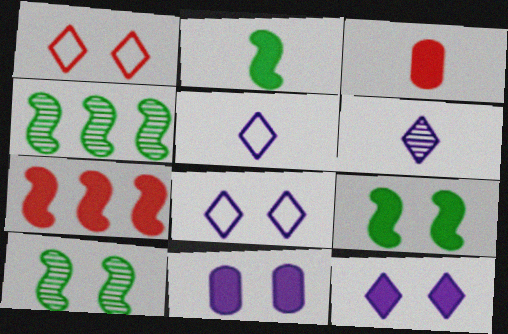[[1, 10, 11], 
[3, 4, 8]]